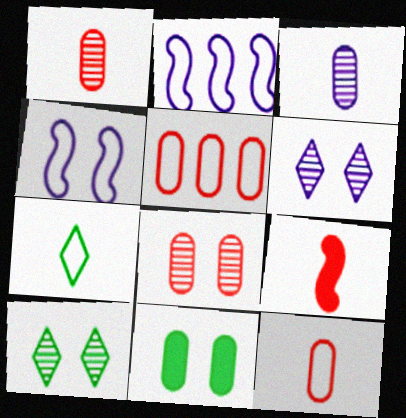[[3, 5, 11], 
[3, 7, 9], 
[4, 5, 7]]